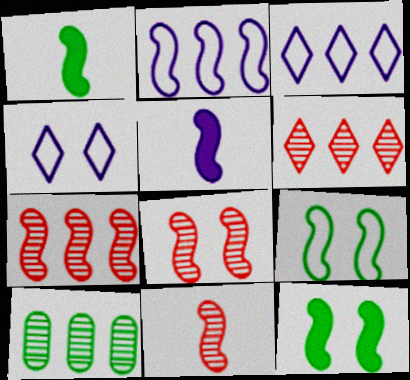[[1, 2, 8], 
[2, 11, 12], 
[5, 7, 9], 
[7, 8, 11]]